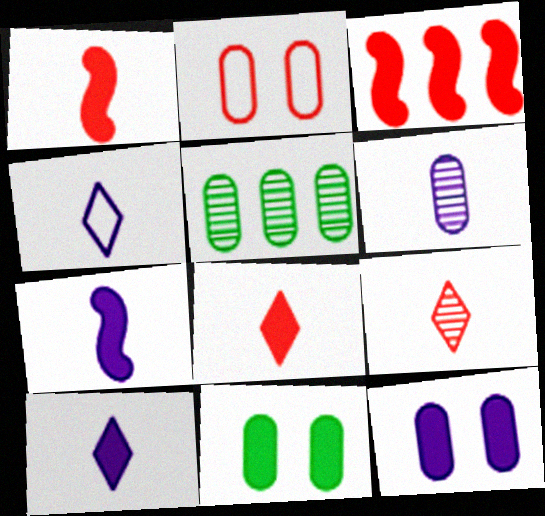[[2, 3, 9], 
[3, 10, 11], 
[4, 6, 7]]